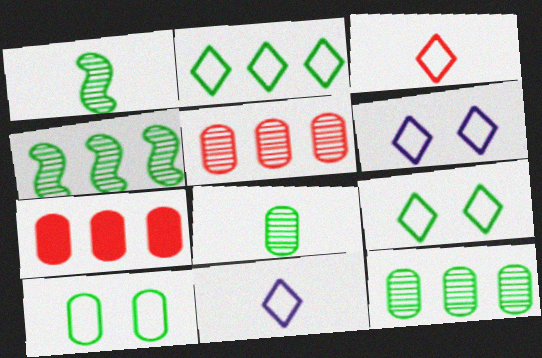[[1, 6, 7], 
[2, 3, 6]]